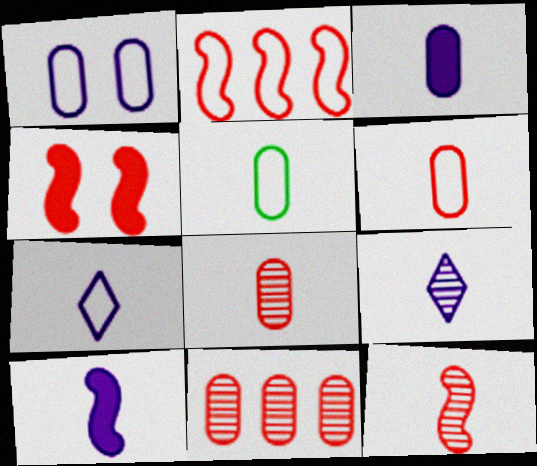[[2, 4, 12], 
[3, 5, 8]]